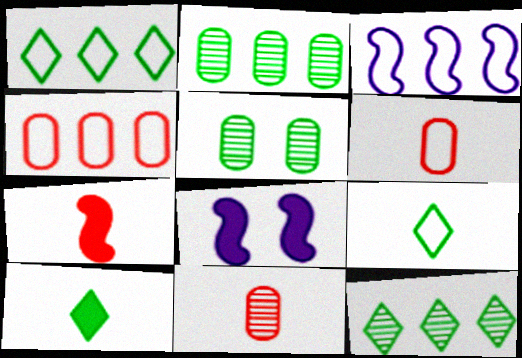[[1, 3, 4], 
[1, 8, 11], 
[6, 8, 12]]